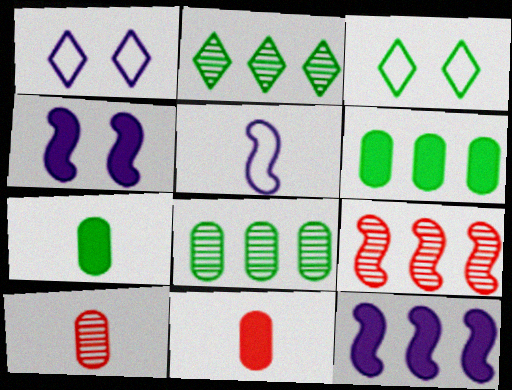[[1, 7, 9], 
[3, 10, 12]]